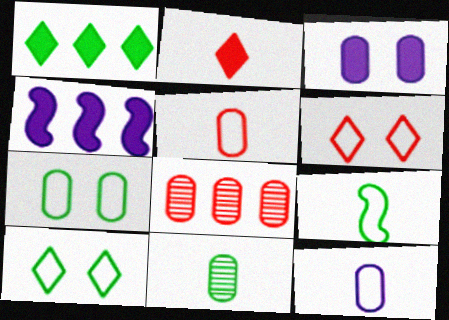[[4, 6, 11]]